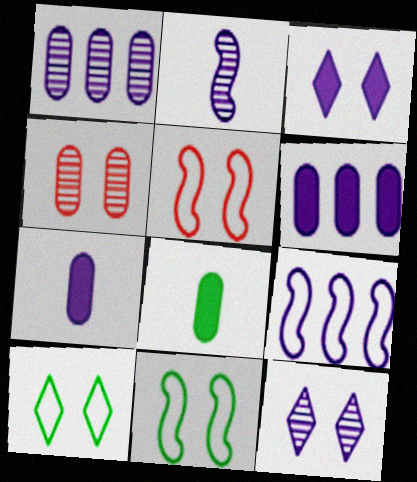[[1, 2, 12], 
[3, 4, 11], 
[7, 9, 12]]